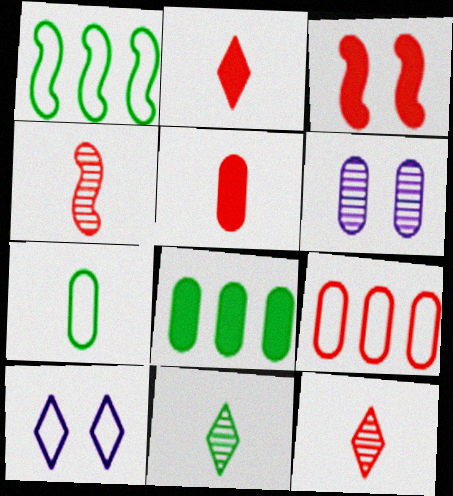[[1, 2, 6], 
[3, 9, 12], 
[4, 8, 10]]